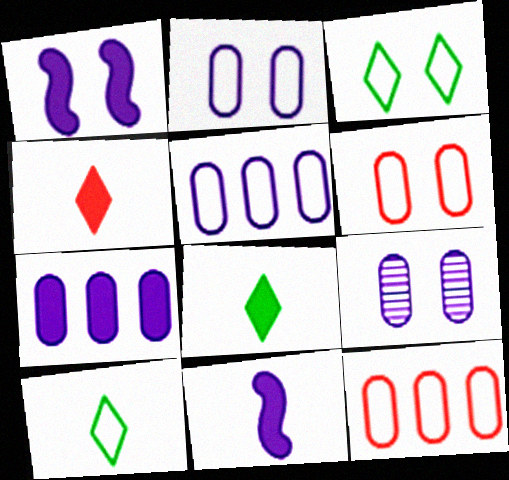[]